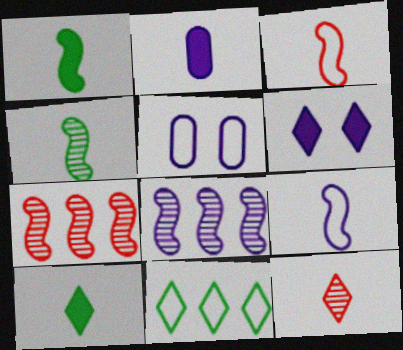[[3, 5, 11], 
[5, 7, 10], 
[6, 11, 12]]